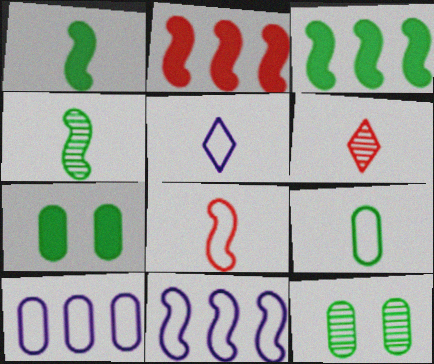[[2, 5, 12], 
[5, 8, 9], 
[6, 7, 11]]